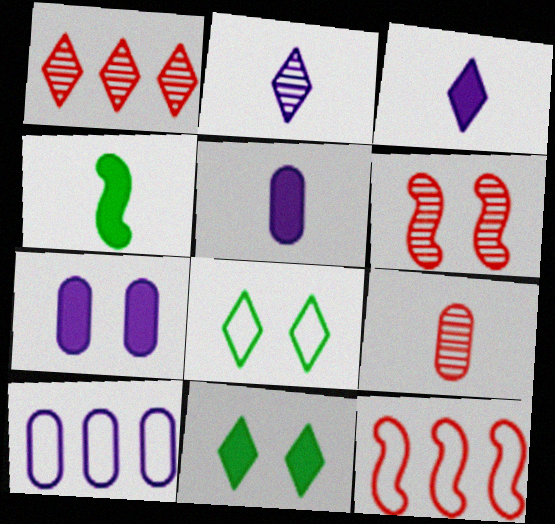[[1, 3, 8], 
[1, 6, 9], 
[6, 7, 8]]